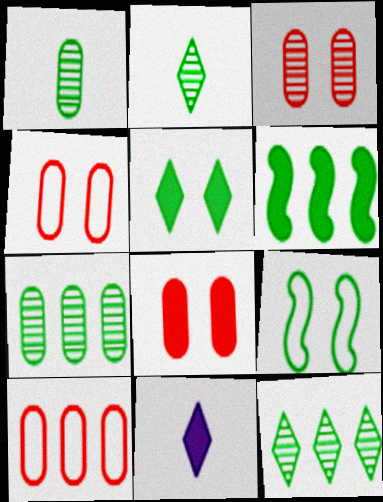[[3, 4, 8], 
[6, 8, 11]]